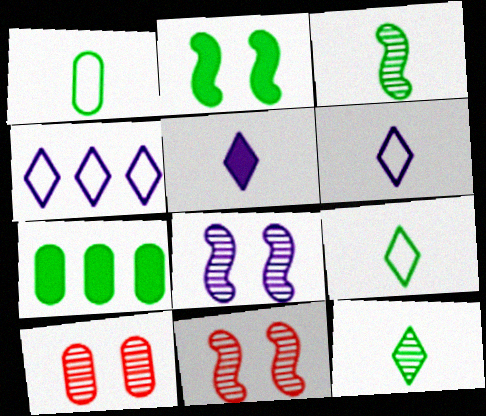[[6, 7, 11]]